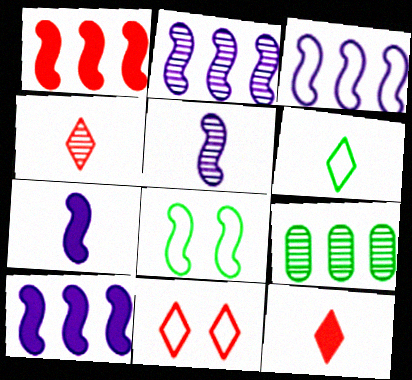[[1, 5, 8], 
[2, 3, 10], 
[7, 9, 11]]